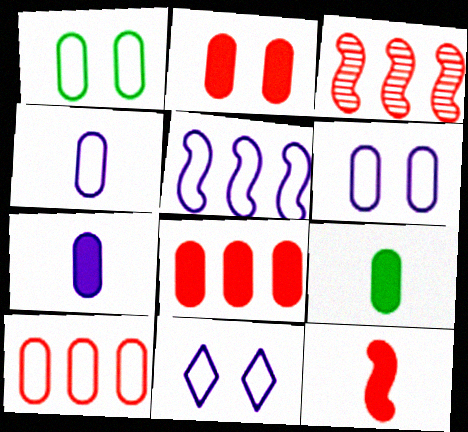[[1, 4, 10], 
[3, 9, 11], 
[4, 5, 11]]